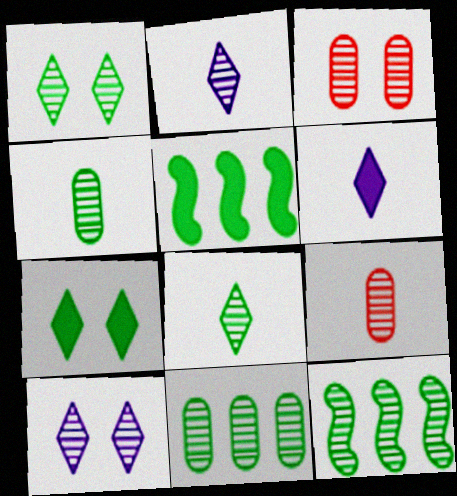[[1, 4, 12], 
[2, 3, 12], 
[9, 10, 12]]